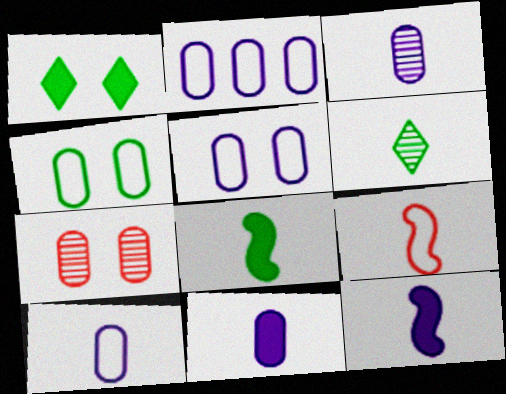[[2, 5, 10], 
[3, 10, 11], 
[6, 9, 11]]